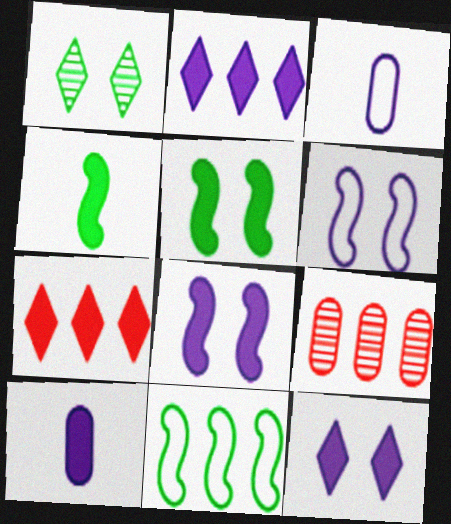[[2, 8, 10], 
[2, 9, 11], 
[5, 7, 10]]